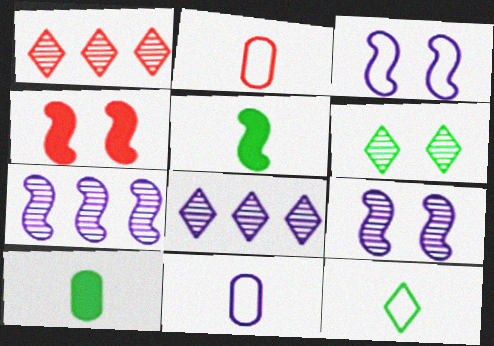[[1, 2, 4], 
[1, 3, 10]]